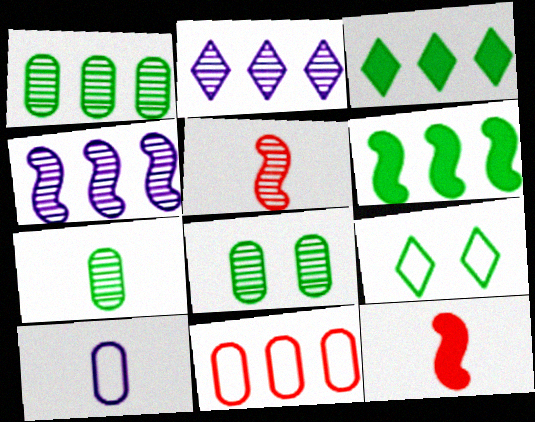[[1, 7, 8], 
[2, 5, 8], 
[2, 6, 11], 
[3, 4, 11], 
[6, 7, 9]]